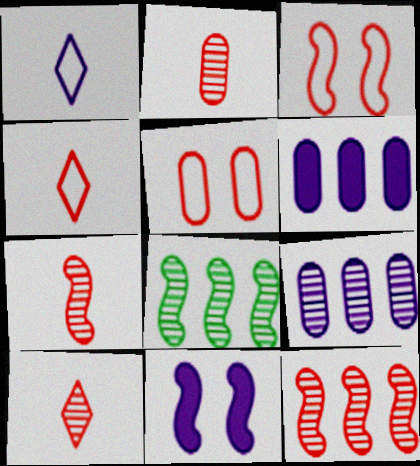[[1, 9, 11], 
[2, 7, 10]]